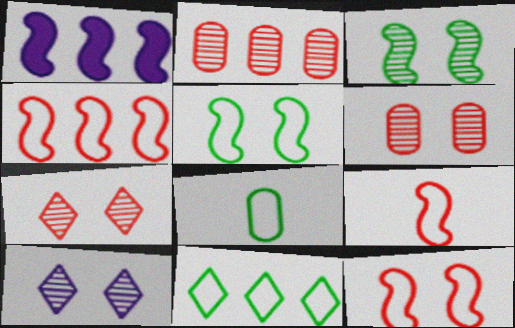[[1, 2, 11], 
[1, 3, 9], 
[1, 7, 8], 
[3, 6, 10], 
[4, 9, 12], 
[5, 8, 11]]